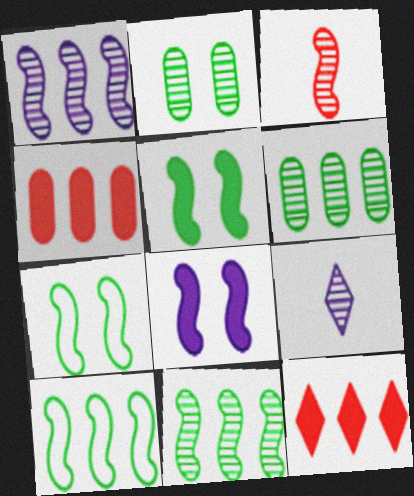[[3, 8, 10], 
[4, 7, 9]]